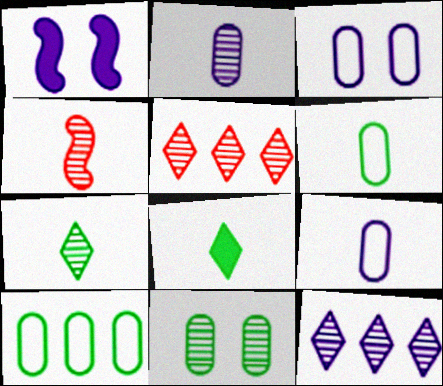[[1, 5, 6], 
[1, 9, 12], 
[2, 4, 7], 
[4, 8, 9], 
[4, 11, 12]]